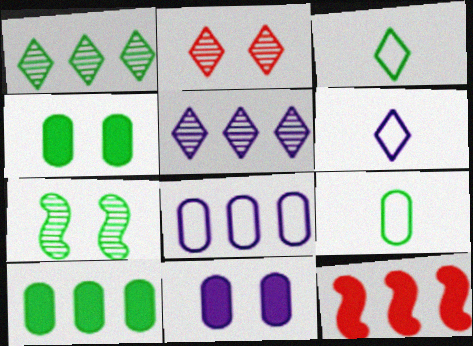[[1, 8, 12], 
[3, 7, 10]]